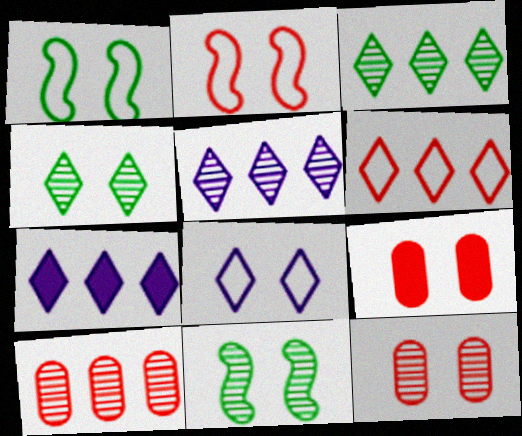[[3, 6, 7], 
[8, 9, 11]]